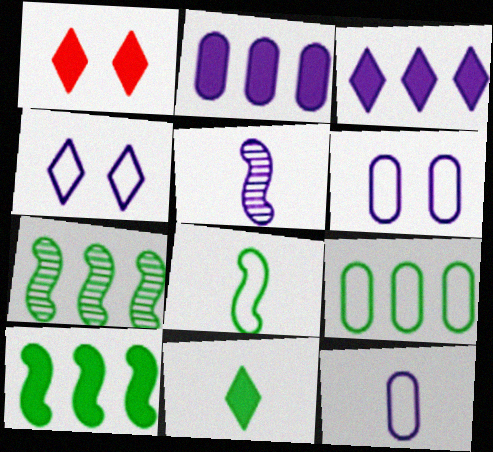[[1, 3, 11], 
[1, 5, 9], 
[1, 7, 12], 
[2, 4, 5], 
[3, 5, 6]]